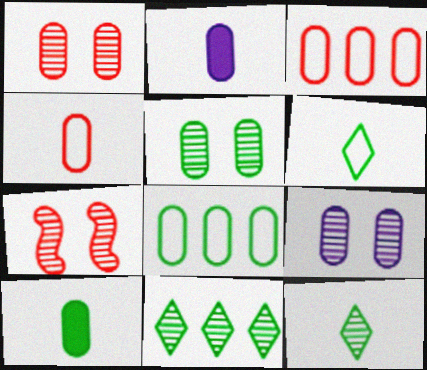[[1, 2, 8], 
[1, 5, 9], 
[2, 3, 5], 
[3, 9, 10], 
[5, 8, 10]]